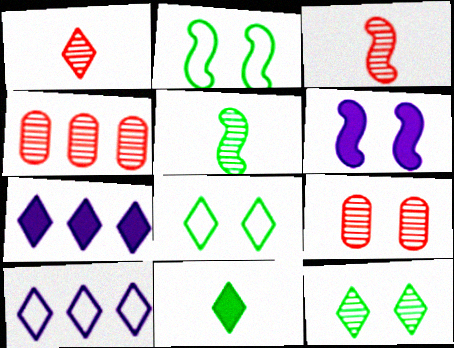[[1, 7, 8], 
[6, 8, 9]]